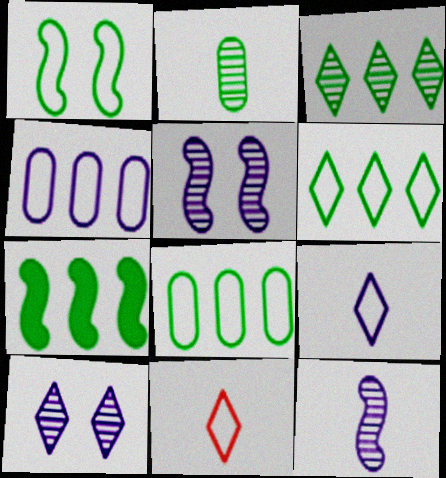[[1, 4, 11], 
[3, 7, 8]]